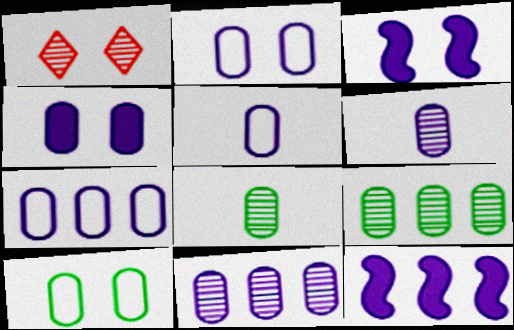[[1, 3, 10], 
[2, 5, 7], 
[4, 5, 11], 
[4, 6, 7]]